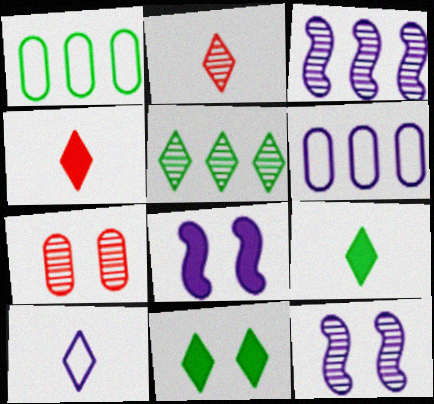[[1, 2, 8], 
[1, 4, 12], 
[2, 9, 10]]